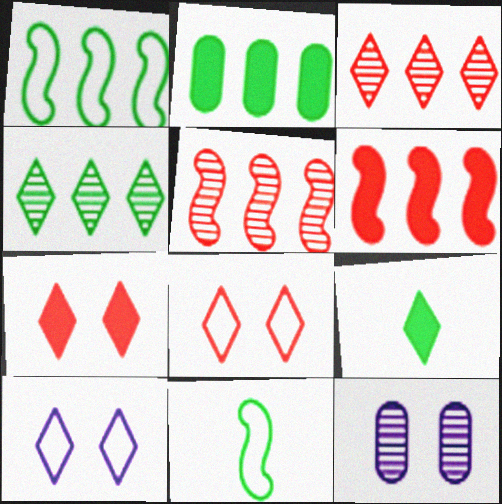[[1, 2, 4], 
[3, 9, 10]]